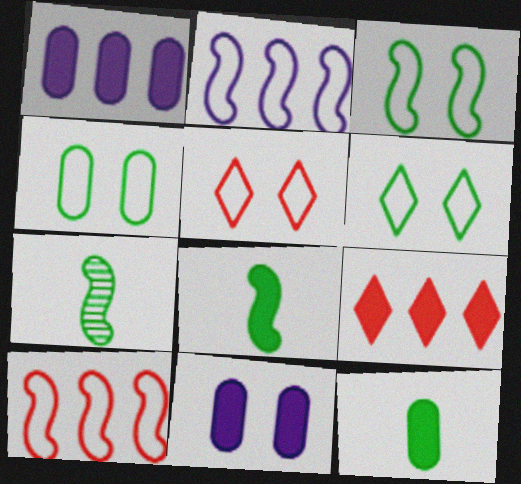[[1, 5, 7], 
[3, 4, 6], 
[8, 9, 11]]